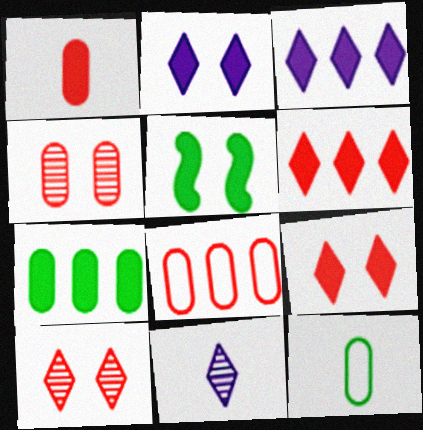[[1, 3, 5], 
[1, 4, 8], 
[5, 8, 11]]